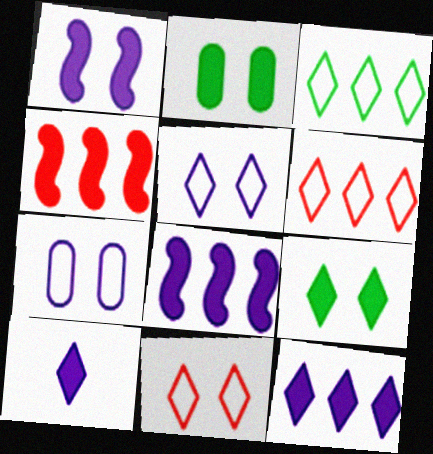[[2, 4, 10]]